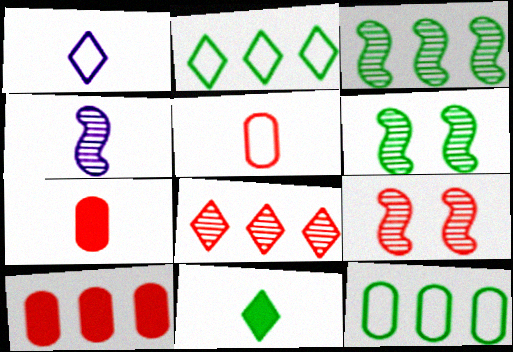[[1, 6, 10], 
[3, 4, 9], 
[4, 5, 11], 
[6, 11, 12]]